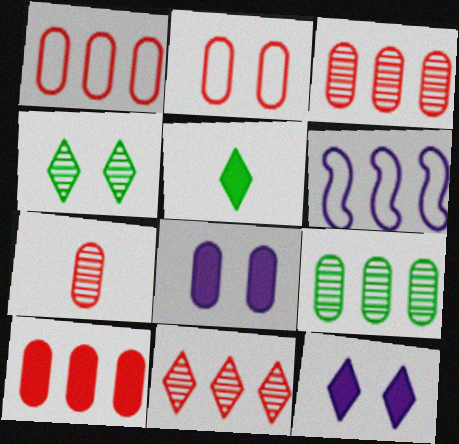[[1, 3, 10], 
[2, 7, 10]]